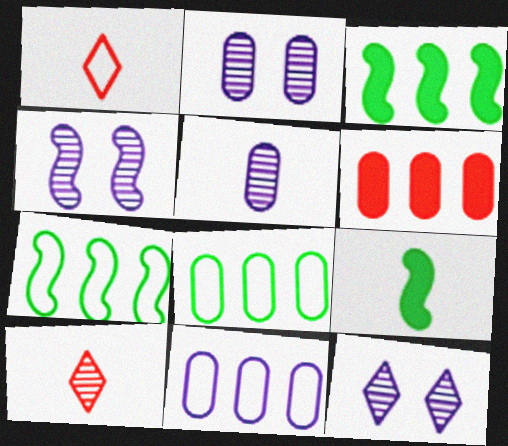[[1, 2, 3], 
[1, 5, 9], 
[2, 4, 12]]